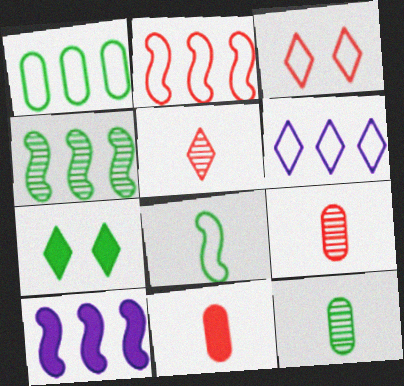[[1, 2, 6], 
[2, 4, 10], 
[3, 10, 12], 
[5, 6, 7], 
[7, 10, 11]]